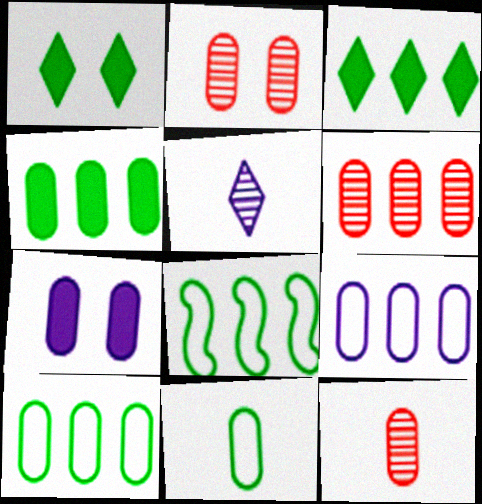[[2, 6, 12], 
[4, 6, 9], 
[6, 7, 11], 
[7, 10, 12]]